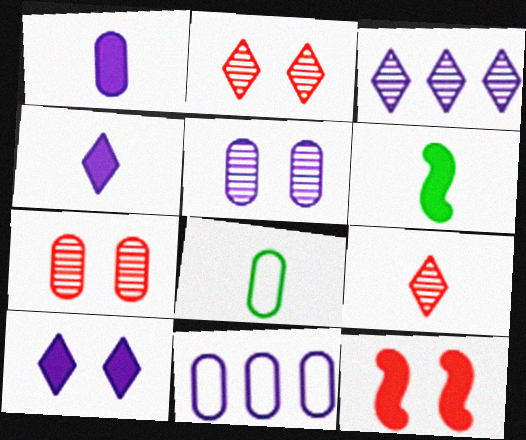[[1, 5, 11], 
[2, 6, 11], 
[3, 8, 12]]